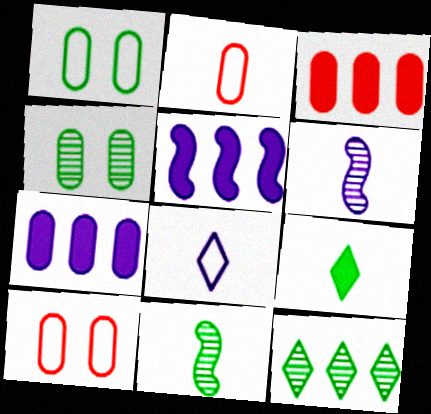[[2, 4, 7], 
[2, 6, 9], 
[4, 11, 12]]